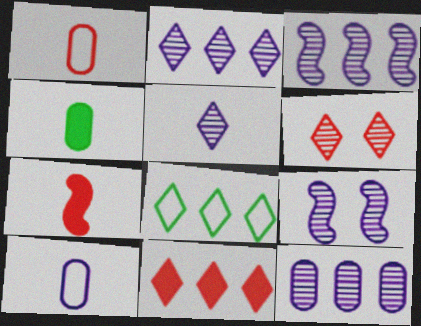[[2, 3, 12], 
[2, 8, 11], 
[5, 9, 12]]